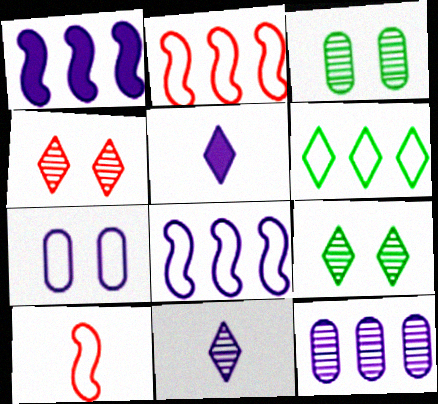[[1, 7, 11], 
[2, 3, 5], 
[4, 5, 6], 
[6, 7, 10]]